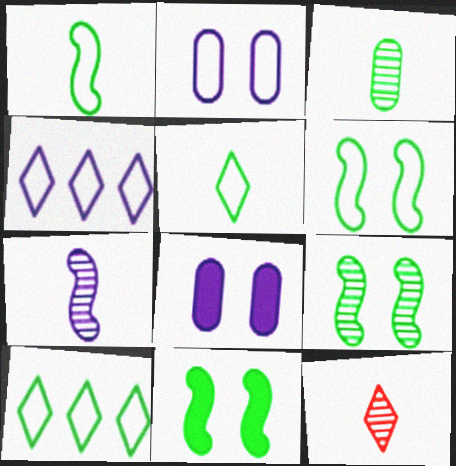[[3, 7, 12], 
[3, 10, 11], 
[4, 7, 8], 
[6, 9, 11]]